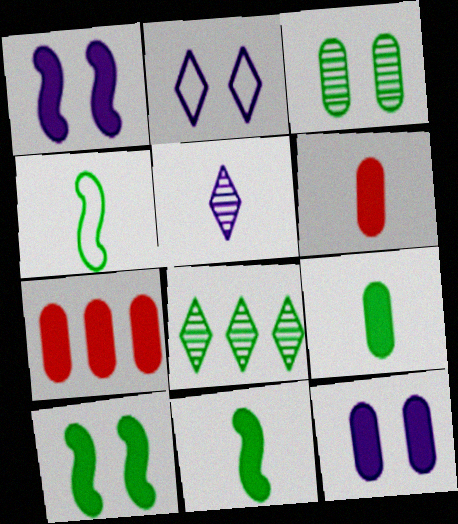[[4, 5, 6], 
[7, 9, 12]]